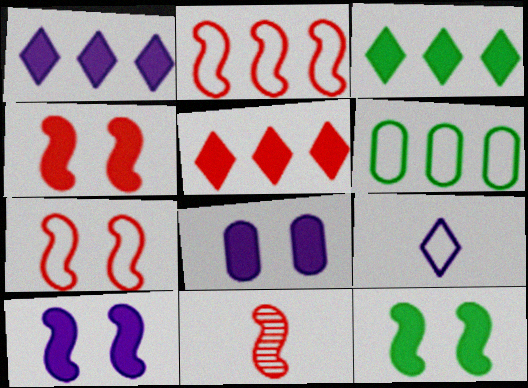[[1, 3, 5], 
[2, 4, 11], 
[4, 10, 12], 
[6, 7, 9]]